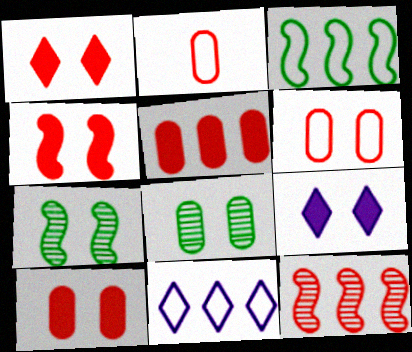[[1, 2, 12], 
[1, 4, 10], 
[6, 7, 9]]